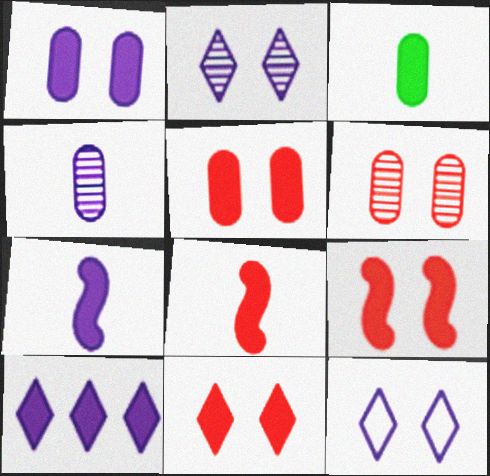[[1, 7, 10], 
[3, 9, 10], 
[5, 9, 11]]